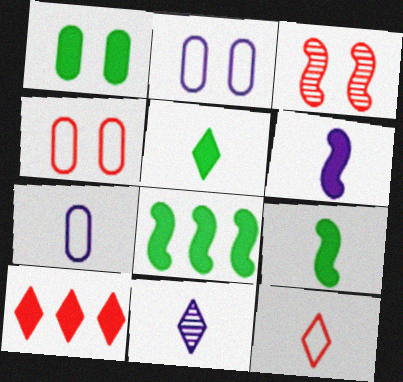[[1, 5, 8], 
[1, 6, 10], 
[4, 8, 11], 
[5, 11, 12], 
[6, 7, 11]]